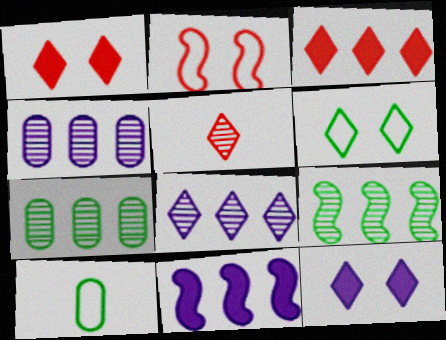[]